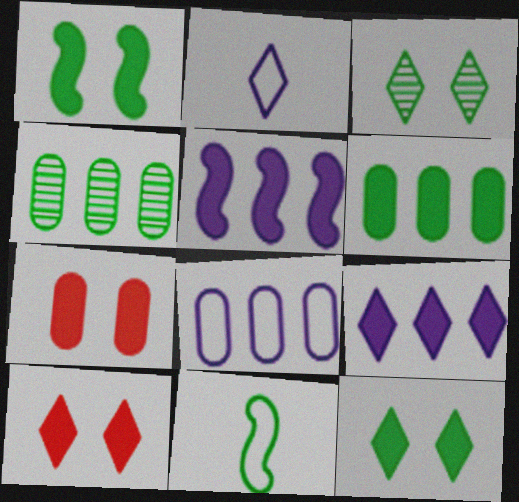[[3, 6, 11], 
[4, 11, 12]]